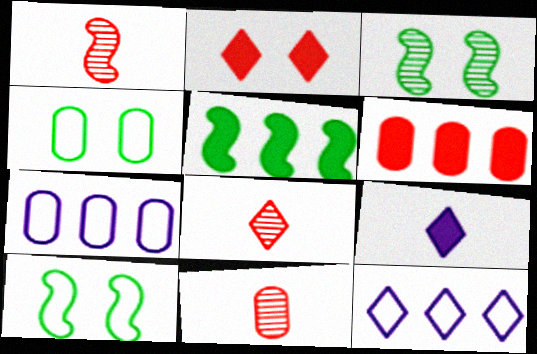[[1, 8, 11]]